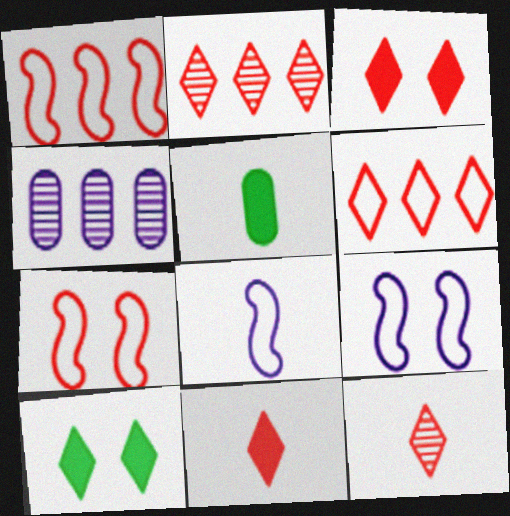[[2, 5, 9], 
[3, 6, 12], 
[5, 8, 12]]